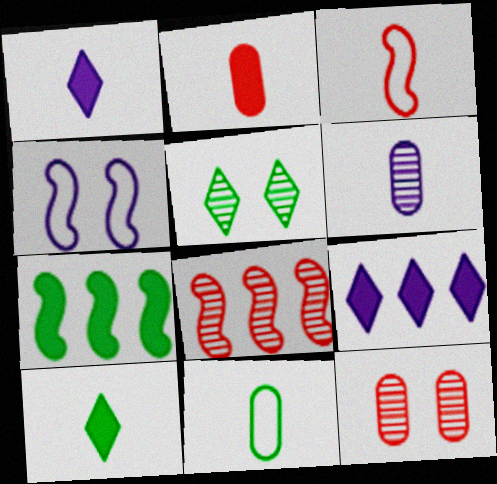[[2, 6, 11], 
[3, 6, 10], 
[4, 6, 9], 
[5, 6, 8], 
[5, 7, 11]]